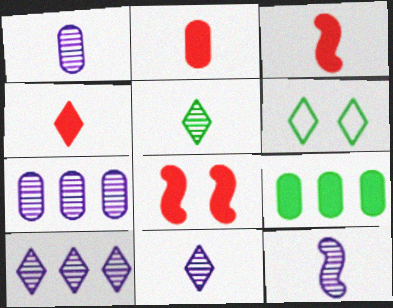[[1, 11, 12], 
[2, 3, 4], 
[3, 6, 7], 
[4, 6, 10]]